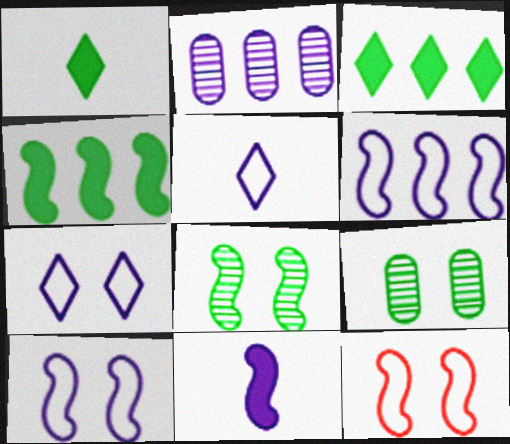[[1, 2, 12], 
[2, 7, 11]]